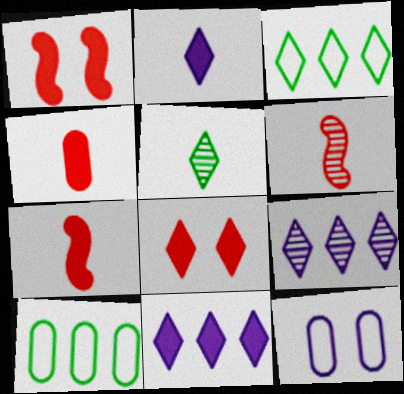[]